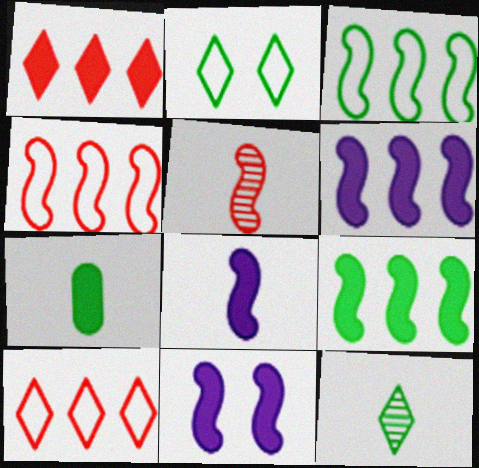[[1, 7, 11], 
[3, 5, 11], 
[6, 8, 11]]